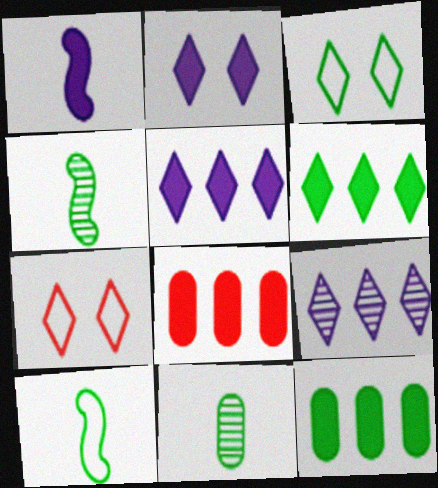[[3, 4, 12]]